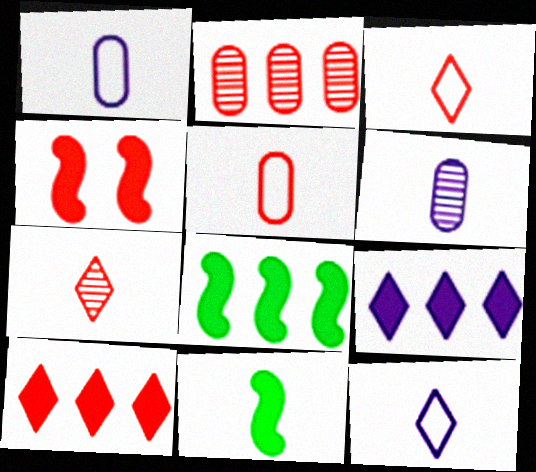[[1, 7, 11], 
[2, 3, 4], 
[3, 6, 11]]